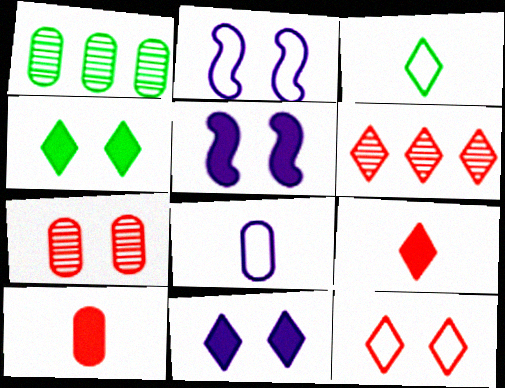[[1, 2, 9], 
[2, 4, 7], 
[3, 6, 11], 
[6, 9, 12]]